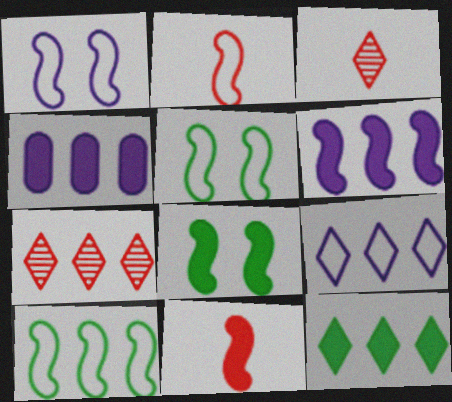[[1, 2, 10], 
[3, 4, 5], 
[4, 7, 10], 
[6, 8, 11], 
[7, 9, 12]]